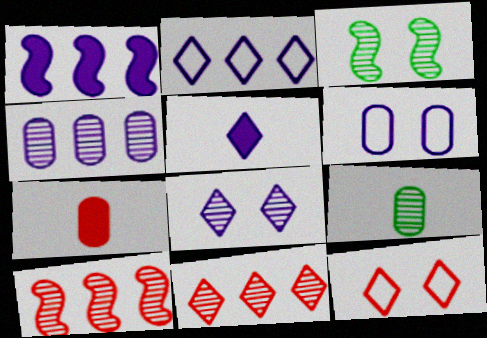[[1, 2, 4], 
[1, 9, 12], 
[2, 3, 7], 
[2, 5, 8], 
[7, 10, 12], 
[8, 9, 10]]